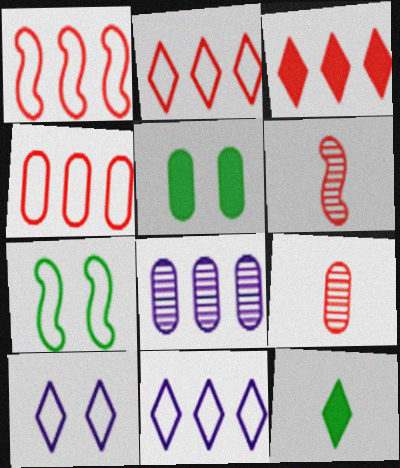[[1, 2, 4], 
[5, 6, 11]]